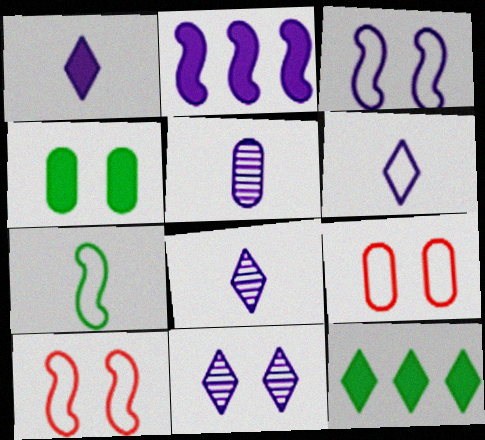[[1, 6, 8], 
[4, 10, 11], 
[5, 10, 12]]